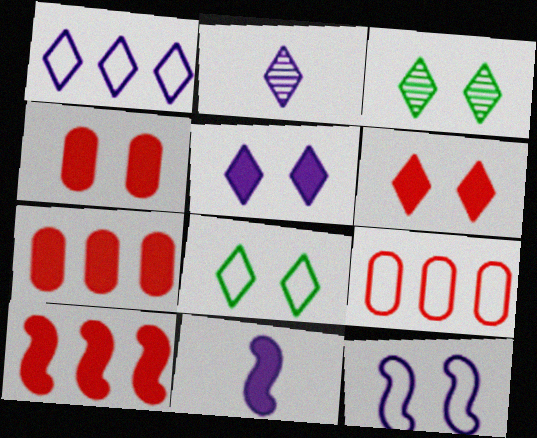[[1, 2, 5], 
[3, 4, 12], 
[3, 9, 11]]